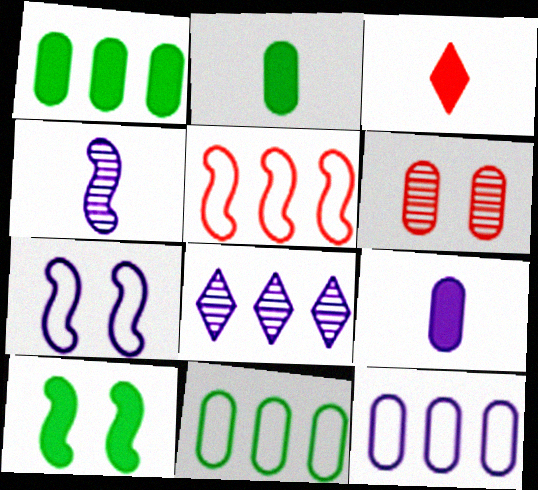[[1, 5, 8], 
[2, 6, 12], 
[3, 5, 6], 
[4, 5, 10], 
[6, 9, 11], 
[7, 8, 9]]